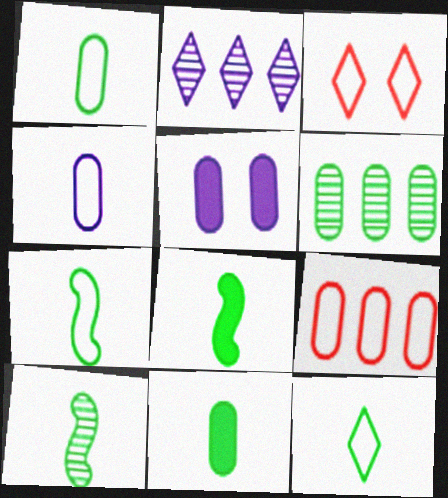[[1, 7, 12], 
[7, 8, 10], 
[10, 11, 12]]